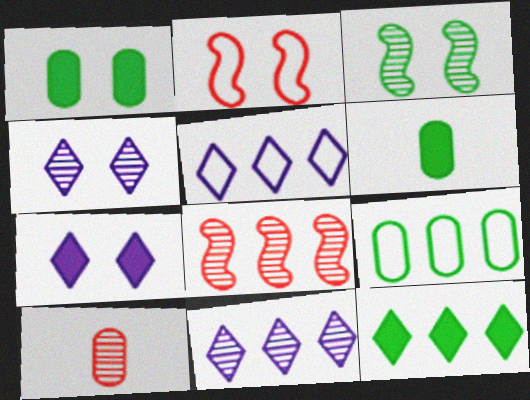[[1, 2, 4], 
[2, 6, 11], 
[3, 10, 11]]